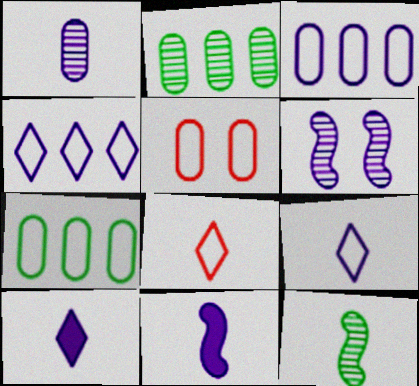[[1, 9, 11], 
[3, 6, 10]]